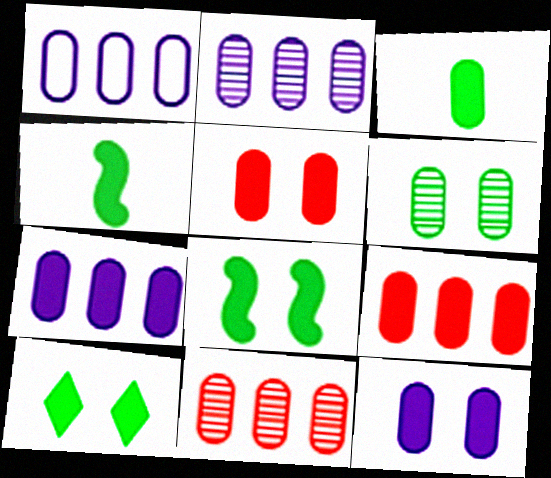[[1, 2, 7], 
[3, 5, 7], 
[3, 9, 12]]